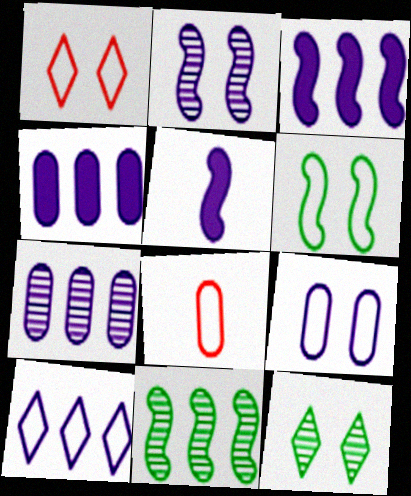[[1, 6, 9], 
[3, 7, 10], 
[3, 8, 12], 
[6, 8, 10]]